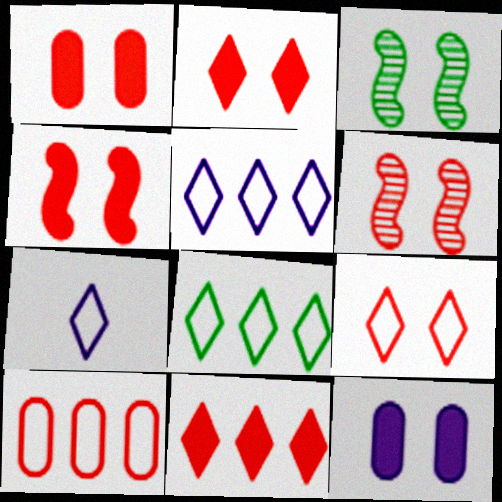[[1, 2, 4], 
[1, 6, 9], 
[3, 9, 12], 
[7, 8, 9]]